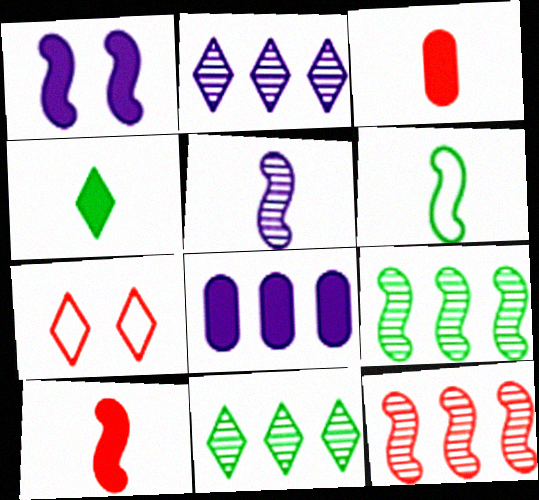[[1, 6, 12], 
[2, 4, 7], 
[3, 7, 12], 
[5, 6, 10]]